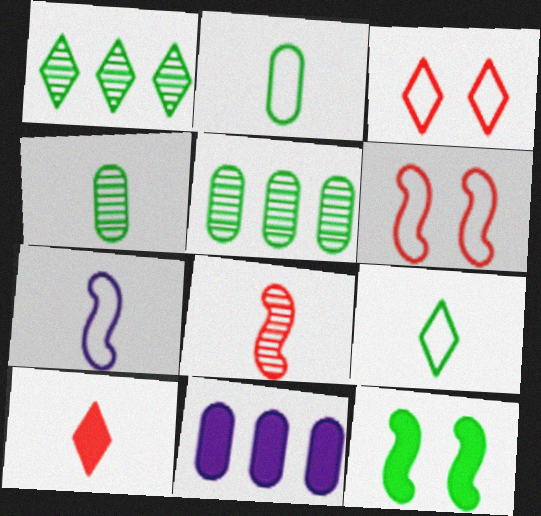[[1, 2, 12], 
[4, 7, 10], 
[5, 9, 12], 
[10, 11, 12]]